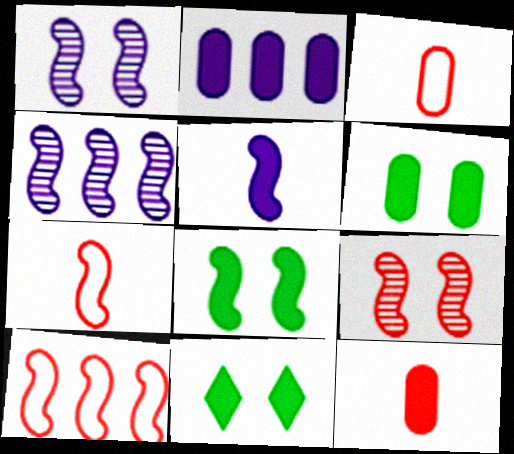[[2, 6, 12], 
[3, 4, 11], 
[4, 7, 8], 
[6, 8, 11]]